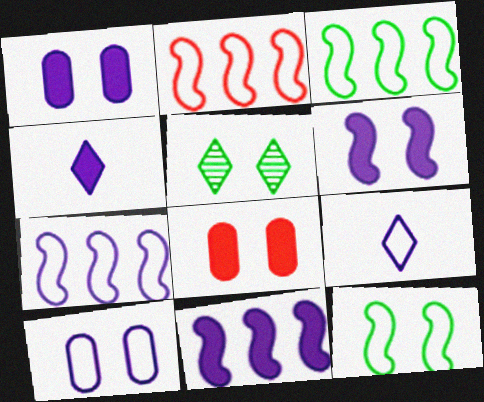[[1, 4, 11], 
[2, 3, 7], 
[7, 9, 10]]